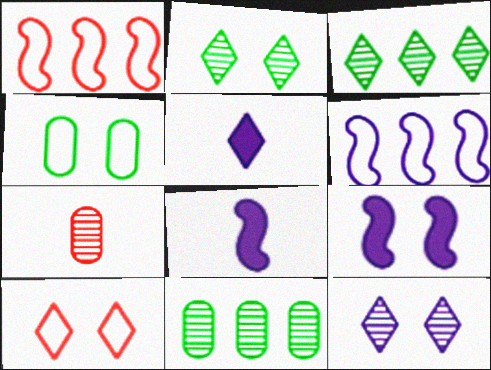[[3, 5, 10], 
[8, 10, 11]]